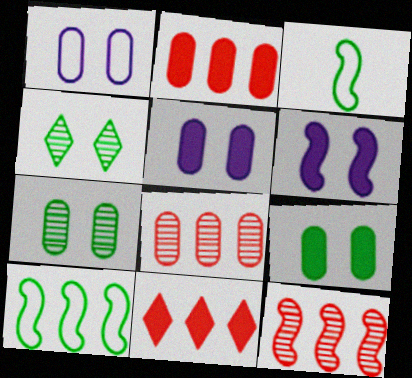[[3, 6, 12]]